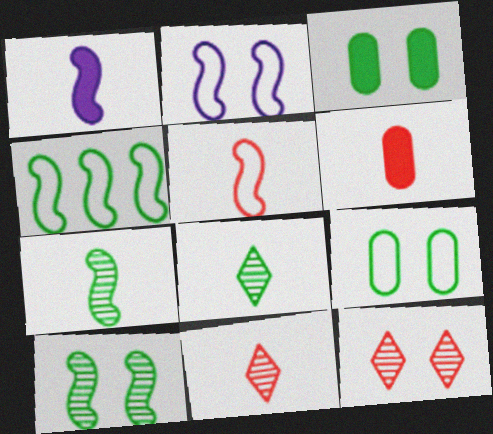[[1, 5, 7], 
[2, 3, 12], 
[2, 4, 5], 
[3, 4, 8], 
[5, 6, 11]]